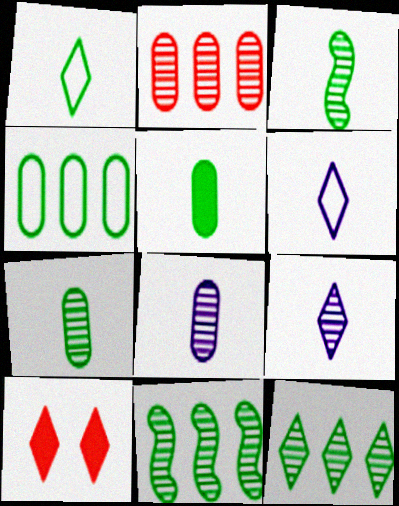[[1, 3, 5], 
[6, 10, 12]]